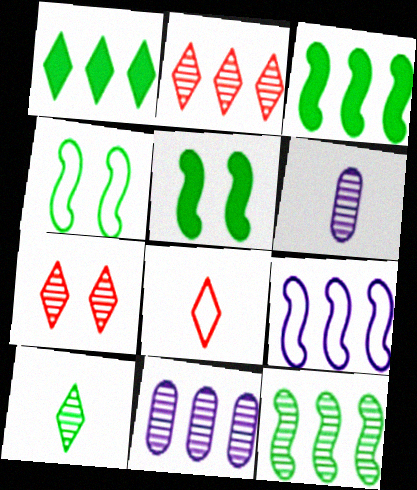[[2, 11, 12], 
[5, 8, 11], 
[6, 7, 12]]